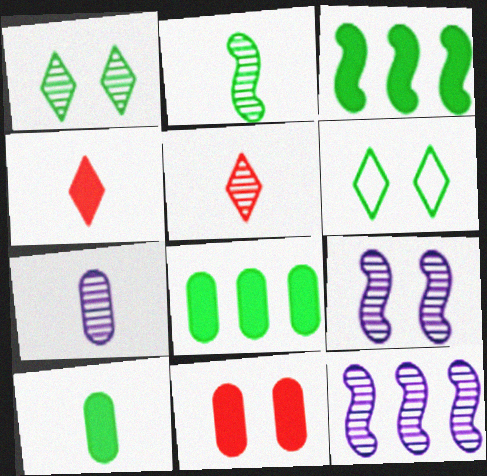[[2, 5, 7], 
[2, 6, 8], 
[6, 9, 11]]